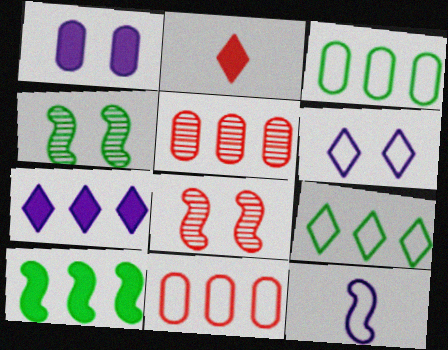[[1, 2, 10], 
[2, 8, 11], 
[8, 10, 12]]